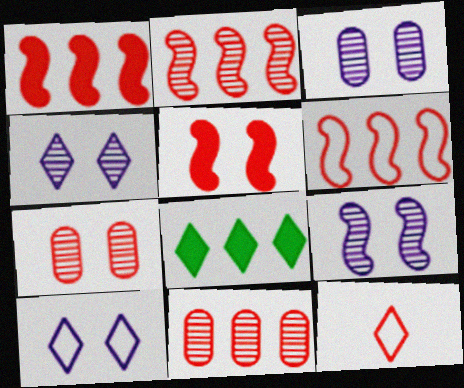[[1, 2, 6], 
[1, 7, 12], 
[3, 4, 9], 
[4, 8, 12], 
[5, 11, 12]]